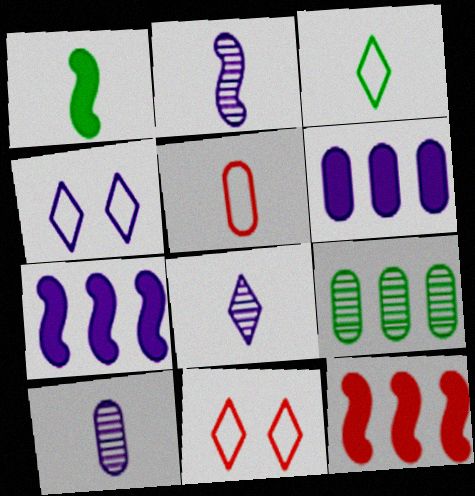[[1, 5, 8], 
[2, 4, 6], 
[2, 8, 10], 
[4, 7, 10]]